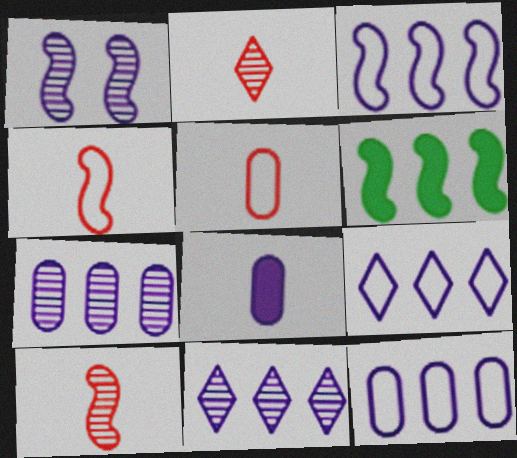[[1, 4, 6], 
[1, 8, 9], 
[3, 9, 12]]